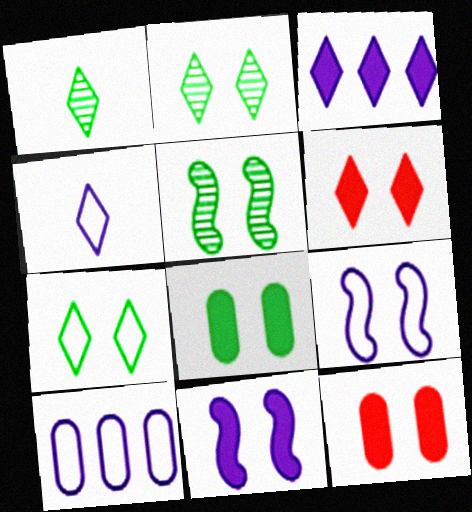[[2, 9, 12], 
[4, 9, 10], 
[5, 7, 8], 
[6, 8, 11]]